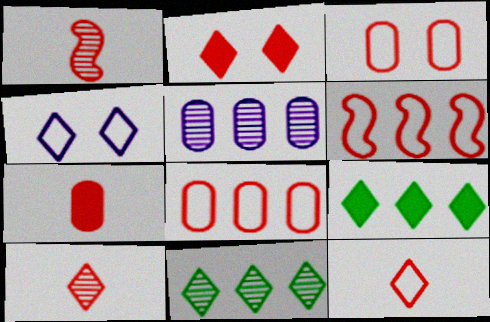[[1, 2, 8], 
[1, 7, 12], 
[3, 6, 12], 
[4, 9, 10], 
[5, 6, 9]]